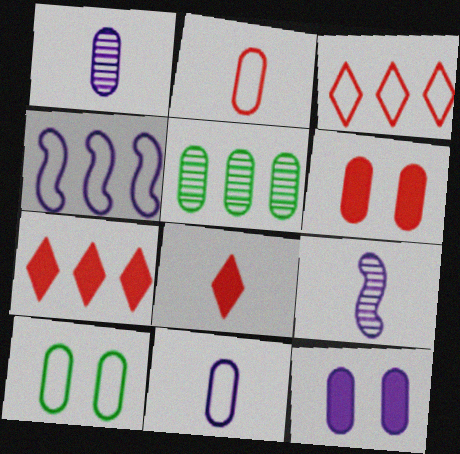[[2, 5, 12], 
[4, 5, 7], 
[5, 6, 11], 
[7, 9, 10]]